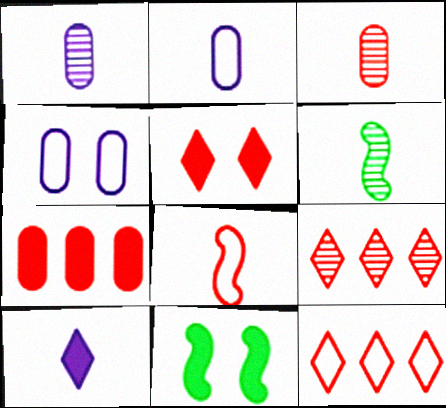[[1, 11, 12], 
[2, 9, 11], 
[7, 10, 11]]